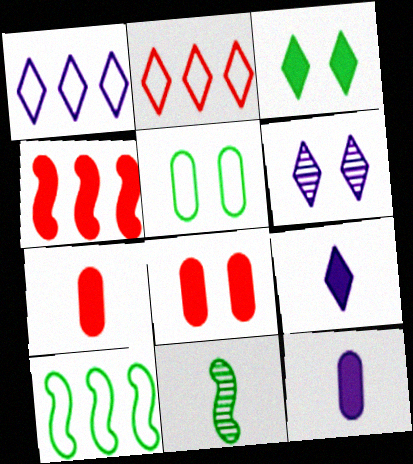[[1, 6, 9], 
[1, 8, 11], 
[3, 4, 12], 
[6, 7, 10]]